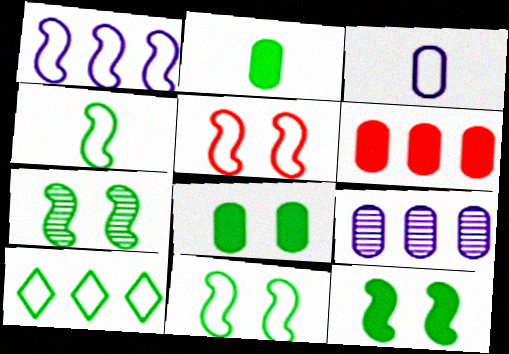[[1, 4, 5], 
[2, 7, 10], 
[3, 5, 10], 
[7, 11, 12]]